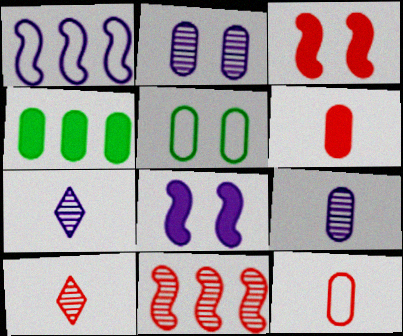[[2, 4, 12]]